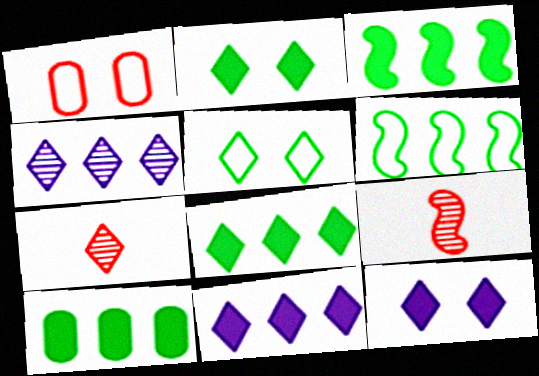[[3, 8, 10], 
[5, 7, 11]]